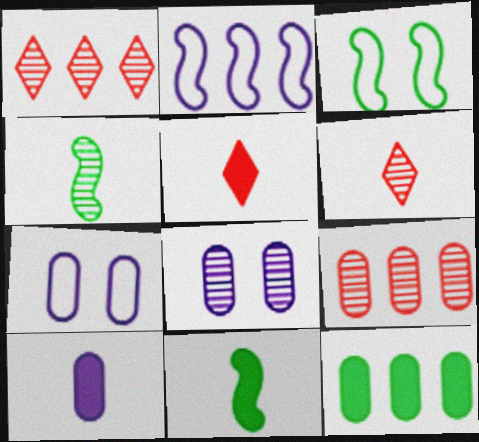[[1, 2, 12], 
[1, 3, 10], 
[1, 4, 8], 
[1, 7, 11], 
[5, 10, 11]]